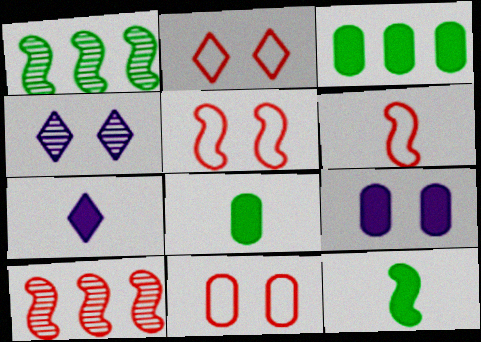[[1, 7, 11], 
[2, 5, 11], 
[3, 4, 6]]